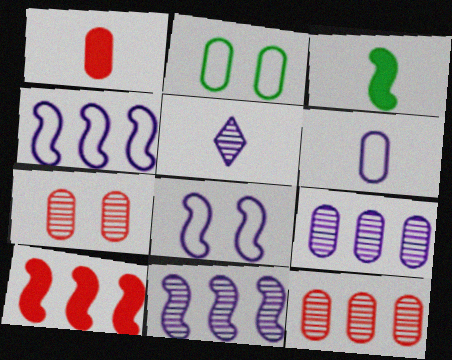[[1, 2, 9], 
[2, 5, 10]]